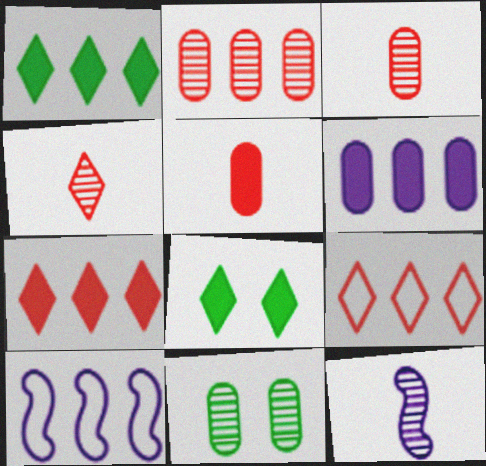[[1, 2, 10], 
[3, 8, 10]]